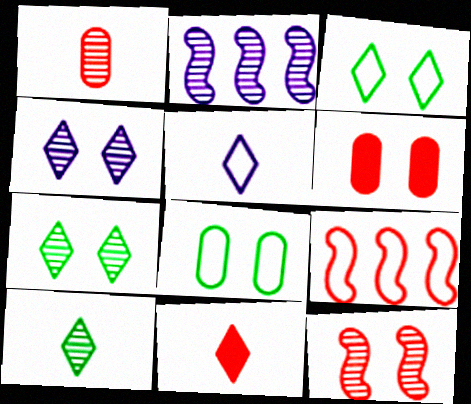[[1, 2, 7], 
[2, 8, 11], 
[5, 8, 9], 
[5, 10, 11]]